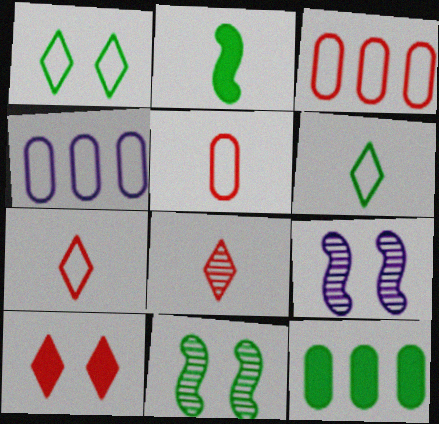[[6, 11, 12], 
[7, 9, 12]]